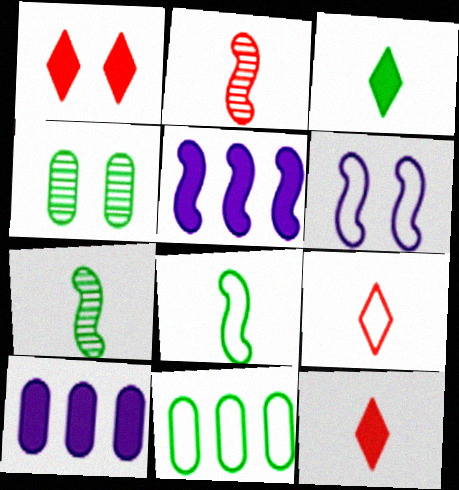[[1, 4, 6], 
[4, 5, 9], 
[6, 9, 11]]